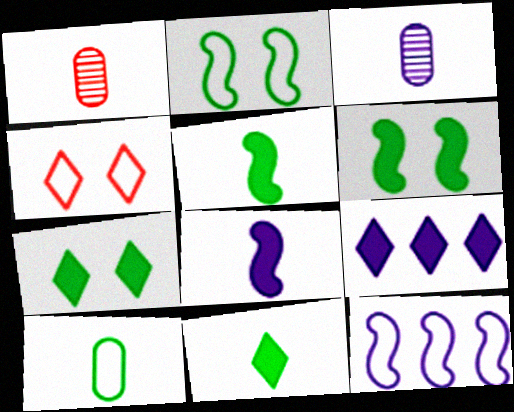[[1, 2, 9], 
[1, 7, 12], 
[4, 10, 12]]